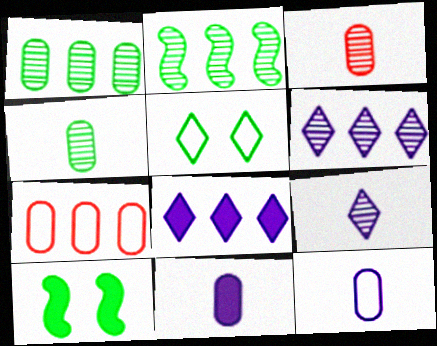[[2, 7, 8], 
[7, 9, 10]]